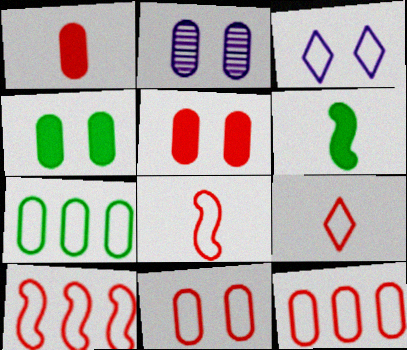[[1, 2, 7], 
[2, 4, 11], 
[3, 7, 8], 
[9, 10, 11]]